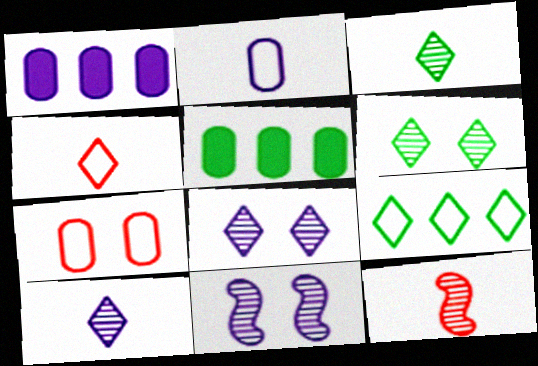[[4, 5, 11]]